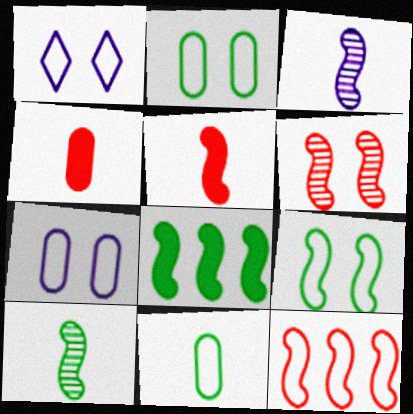[[1, 11, 12], 
[5, 6, 12], 
[8, 9, 10]]